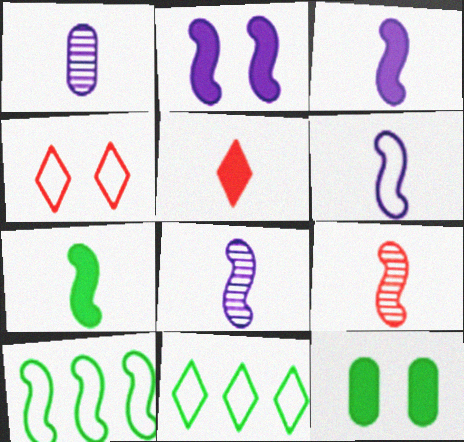[[2, 9, 10], 
[3, 6, 8], 
[6, 7, 9]]